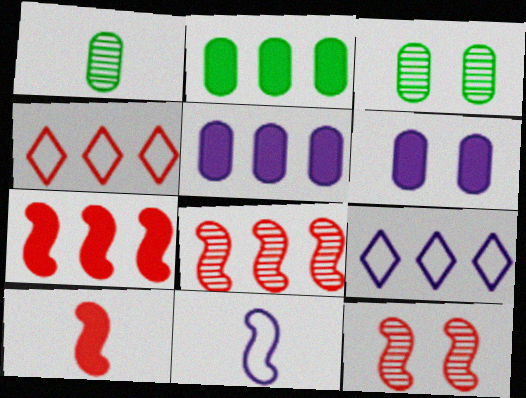[[2, 8, 9], 
[3, 9, 10]]